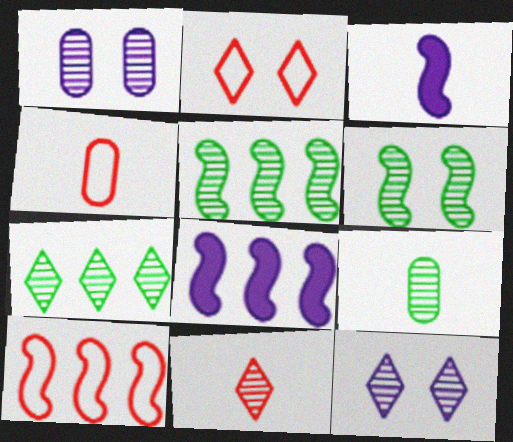[[1, 5, 11], 
[2, 4, 10], 
[2, 8, 9], 
[3, 6, 10], 
[5, 8, 10], 
[6, 7, 9], 
[7, 11, 12]]